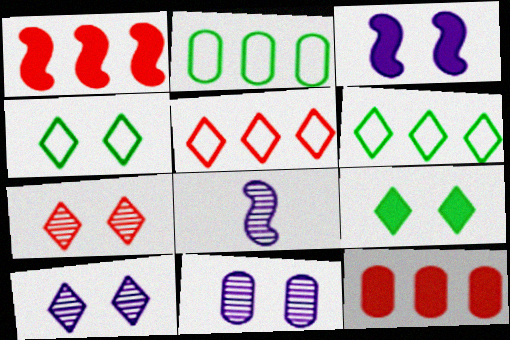[[4, 8, 12]]